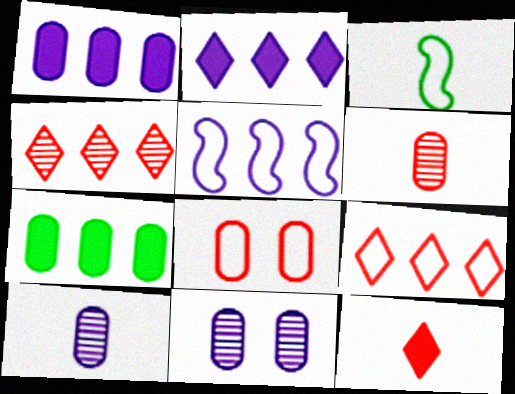[[3, 10, 12], 
[4, 5, 7], 
[7, 8, 10]]